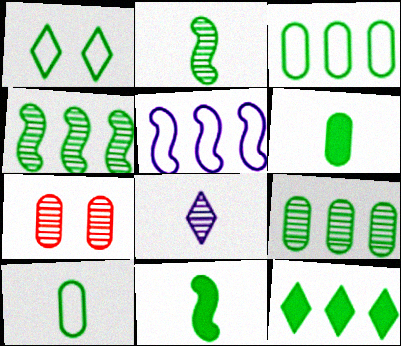[[1, 4, 6], 
[1, 9, 11], 
[3, 4, 12], 
[4, 7, 8]]